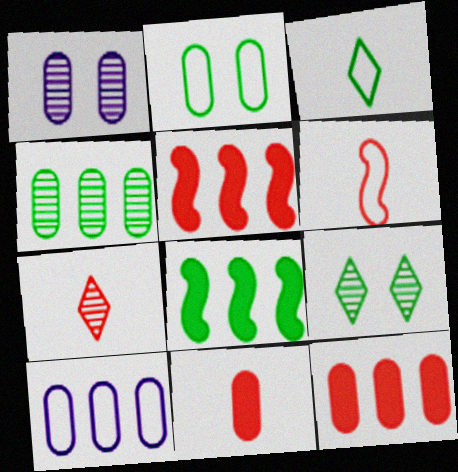[[1, 3, 5], 
[4, 10, 12], 
[6, 7, 11]]